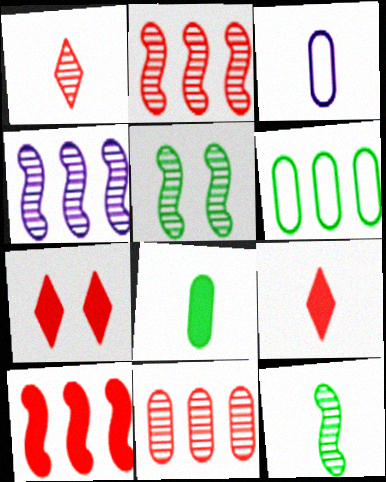[[3, 9, 12]]